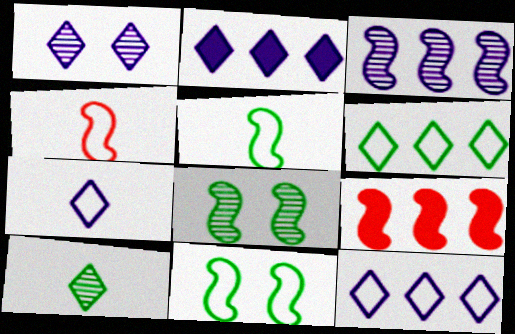[[1, 2, 7]]